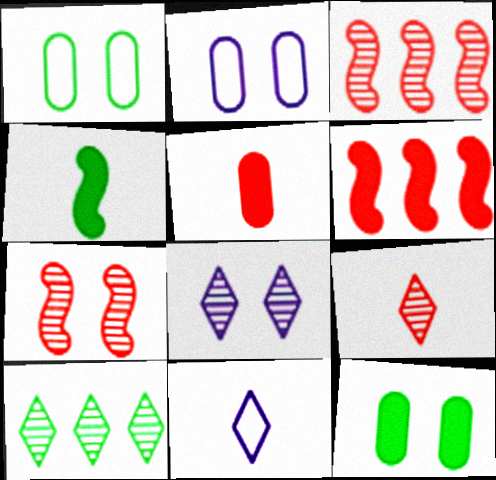[[1, 4, 10], 
[3, 11, 12], 
[8, 9, 10]]